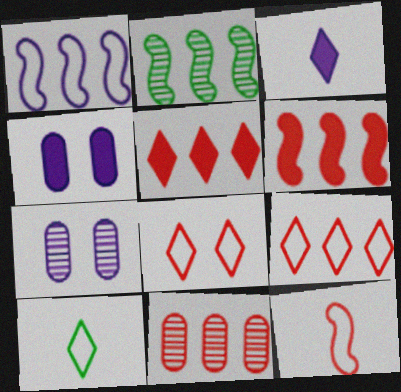[[1, 2, 6], 
[1, 3, 7], 
[6, 7, 10], 
[6, 9, 11]]